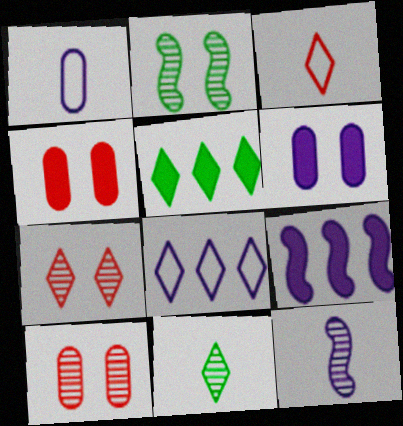[[6, 8, 12]]